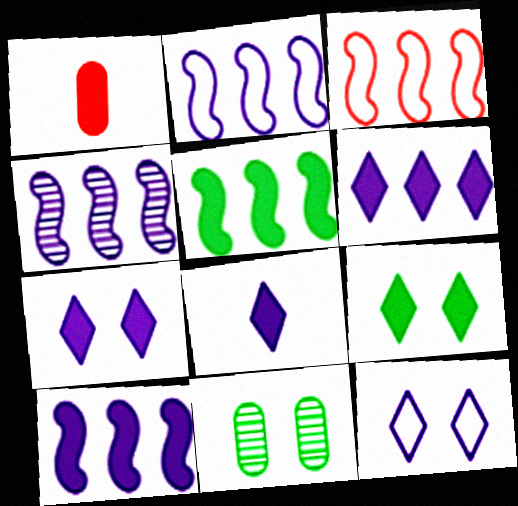[[1, 5, 7], 
[1, 9, 10], 
[2, 4, 10], 
[3, 4, 5], 
[3, 8, 11], 
[6, 7, 8]]